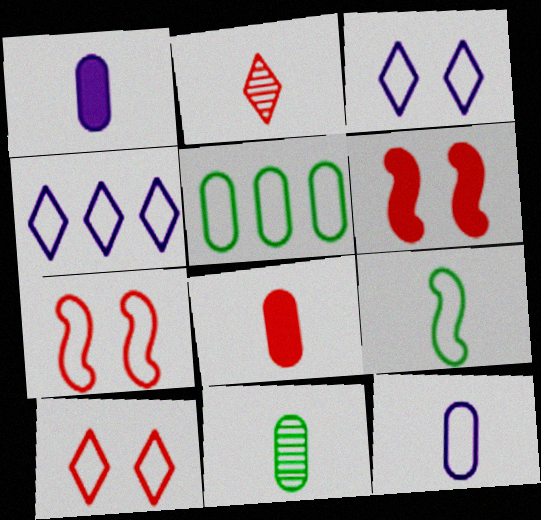[[1, 2, 9], 
[4, 6, 11], 
[8, 11, 12]]